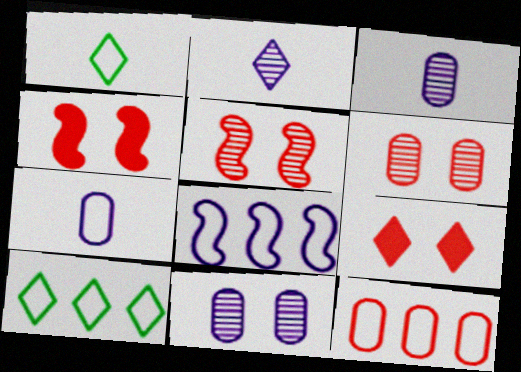[[2, 9, 10], 
[3, 4, 10], 
[8, 10, 12]]